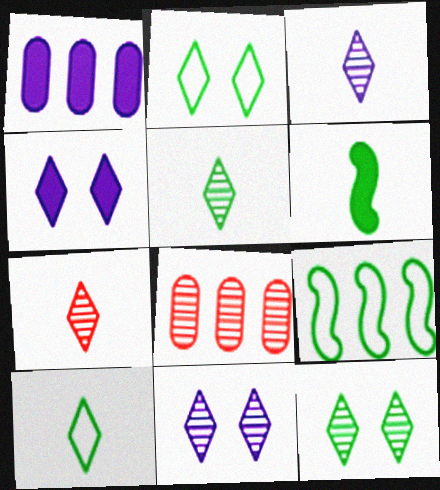[[3, 5, 7]]